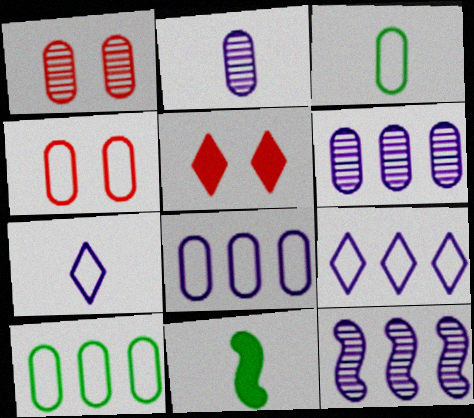[[1, 9, 11], 
[3, 4, 8], 
[3, 5, 12]]